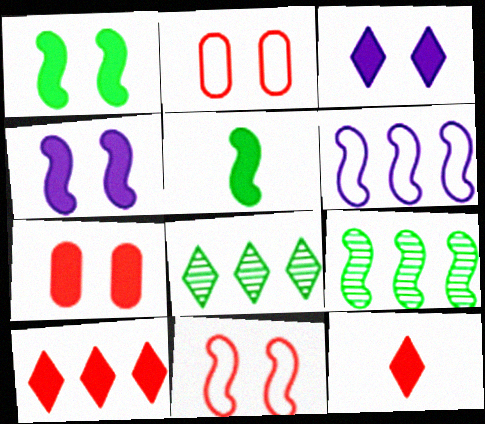[[1, 3, 7]]